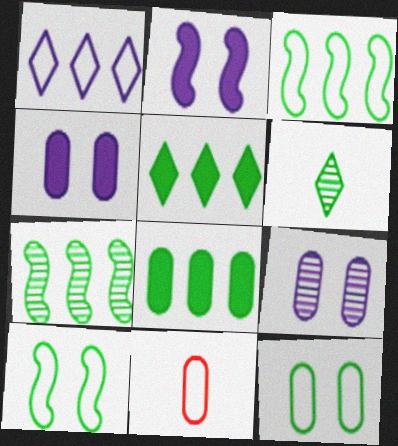[[1, 10, 11], 
[6, 8, 10], 
[8, 9, 11]]